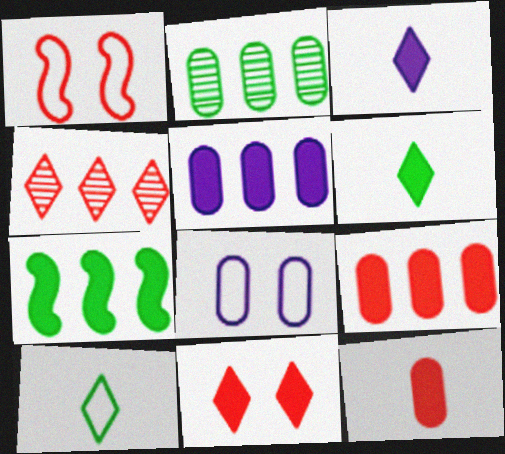[[1, 2, 3], 
[1, 4, 12], 
[2, 8, 12]]